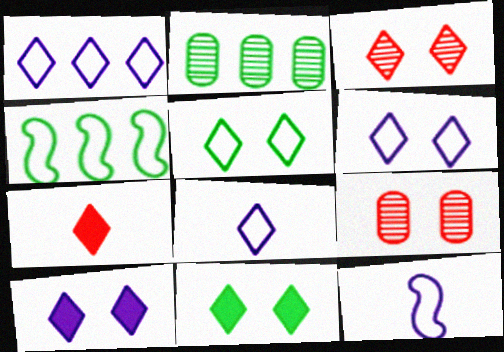[[1, 6, 8], 
[3, 5, 10], 
[3, 6, 11]]